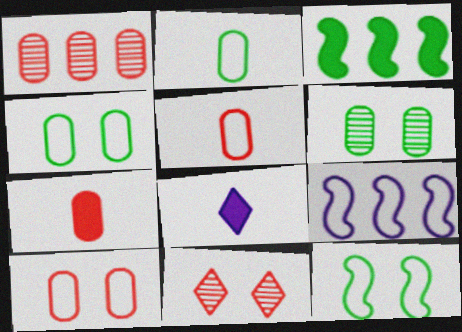[[1, 7, 10], 
[1, 8, 12]]